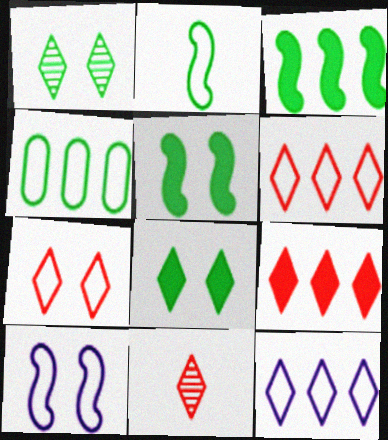[[7, 9, 11], 
[8, 11, 12]]